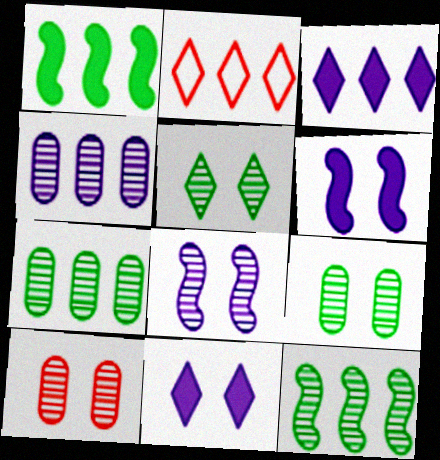[[1, 2, 4], 
[5, 8, 10]]